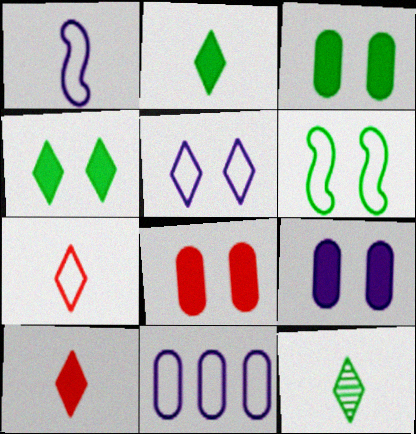[[1, 5, 11], 
[3, 8, 9], 
[6, 7, 11]]